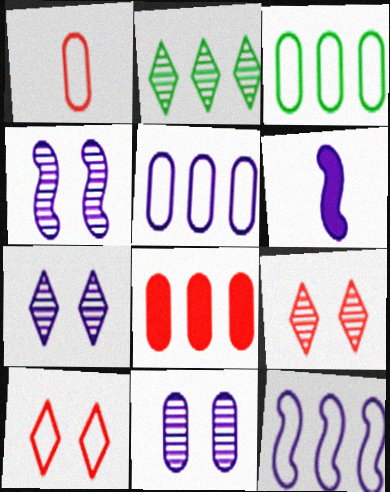[[2, 8, 12], 
[3, 6, 9], 
[4, 6, 12], 
[4, 7, 11], 
[5, 6, 7]]